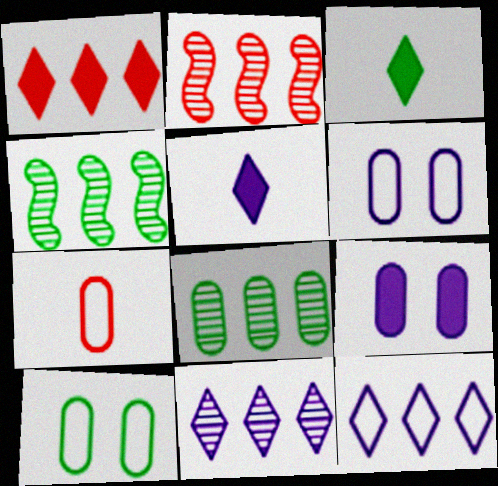[[2, 3, 6], 
[2, 5, 10], 
[2, 8, 11], 
[3, 4, 10], 
[7, 8, 9]]